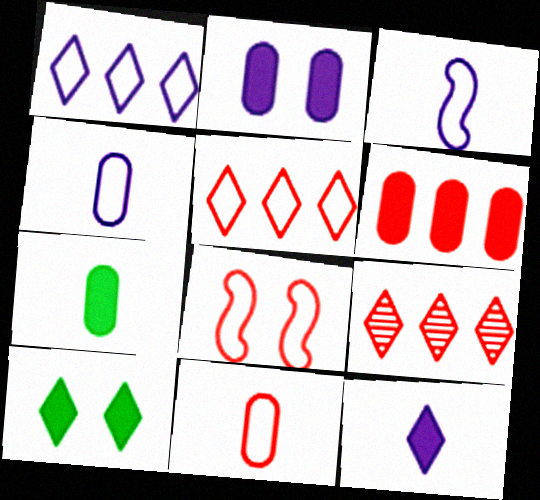[[2, 6, 7], 
[5, 8, 11]]